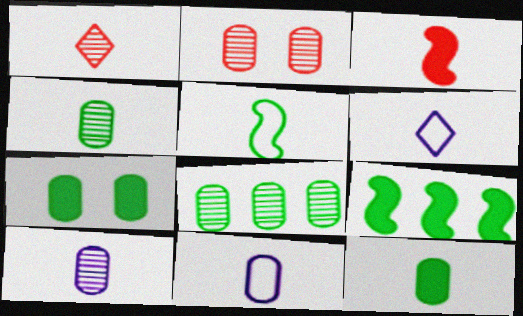[[2, 6, 9], 
[2, 8, 10], 
[3, 4, 6]]